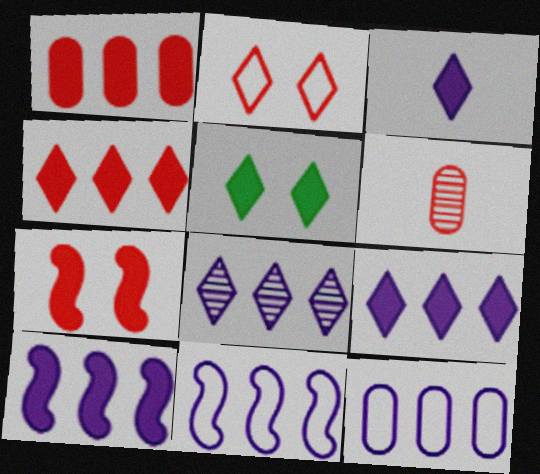[[3, 4, 5], 
[5, 6, 11], 
[8, 10, 12]]